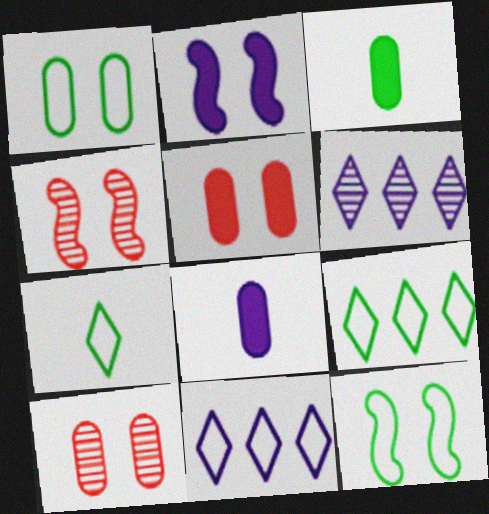[[2, 4, 12], 
[3, 4, 11], 
[4, 8, 9]]